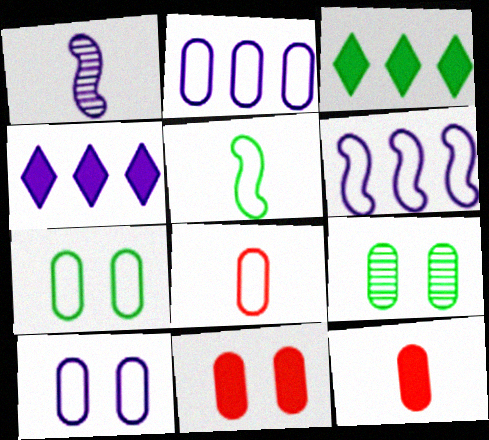[[1, 4, 10], 
[2, 7, 8], 
[2, 9, 12], 
[3, 5, 9], 
[9, 10, 11]]